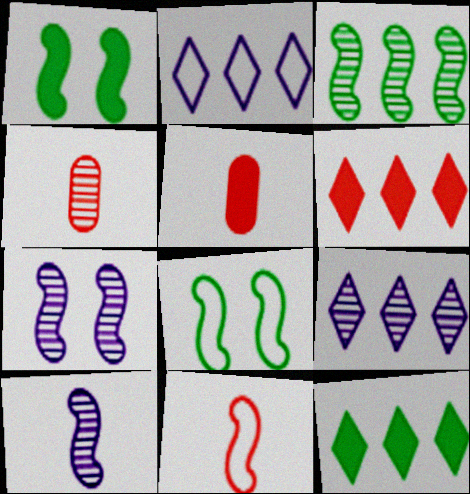[[1, 2, 4], 
[5, 8, 9]]